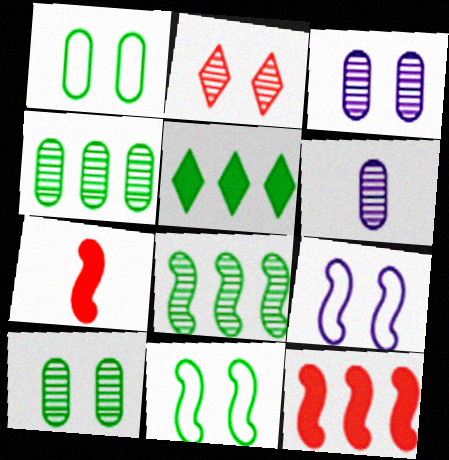[[2, 6, 8], 
[7, 8, 9]]